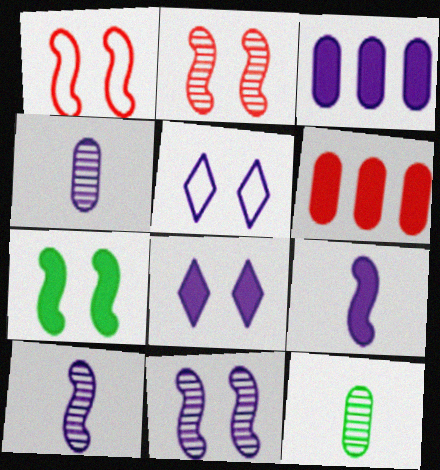[[1, 7, 11], 
[3, 5, 10], 
[3, 8, 9]]